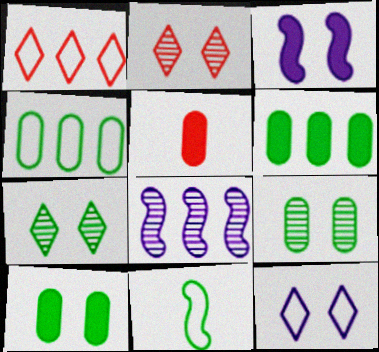[[1, 6, 8], 
[6, 7, 11]]